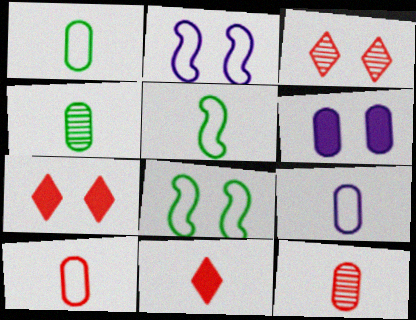[[1, 9, 10], 
[3, 6, 8]]